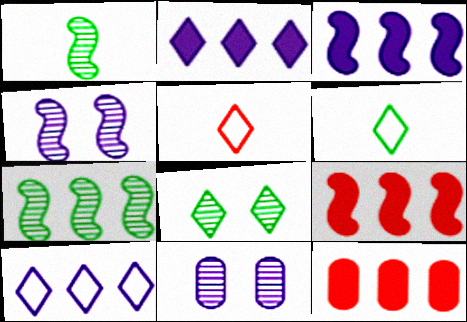[[2, 5, 8], 
[4, 6, 12], 
[6, 9, 11], 
[7, 10, 12]]